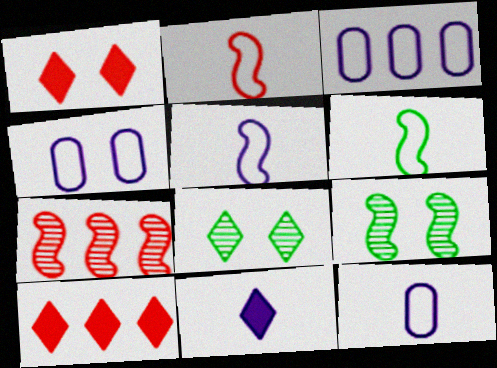[[1, 4, 9], 
[2, 5, 6], 
[3, 4, 12], 
[9, 10, 12]]